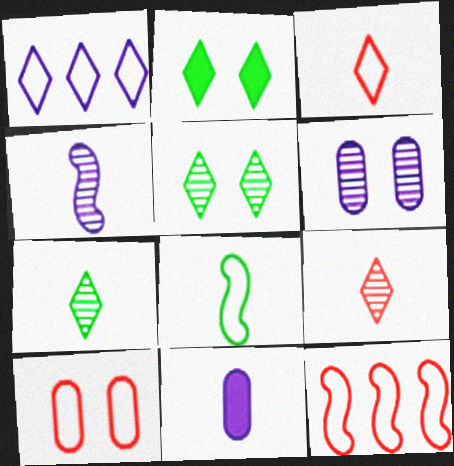[[1, 2, 9], 
[1, 8, 10], 
[3, 10, 12], 
[5, 11, 12], 
[8, 9, 11]]